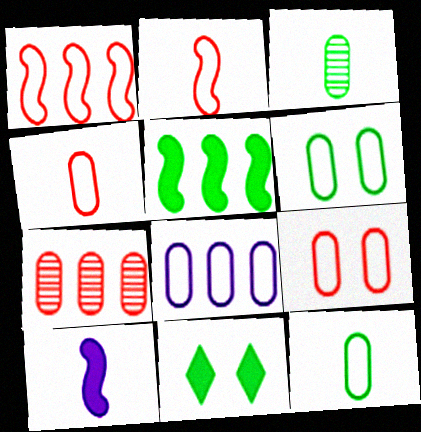[[4, 6, 8], 
[8, 9, 12]]